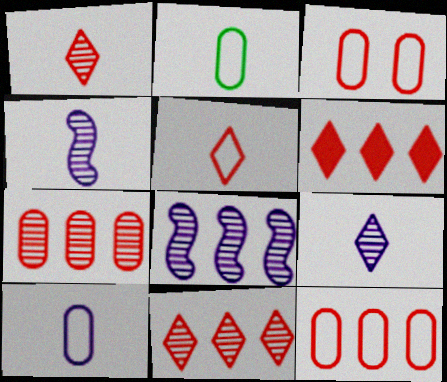[]